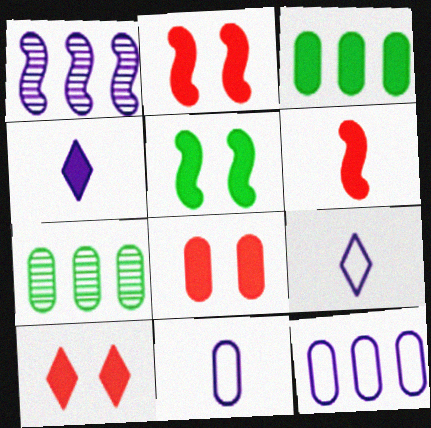[[2, 3, 4], 
[2, 7, 9], 
[2, 8, 10], 
[7, 8, 11]]